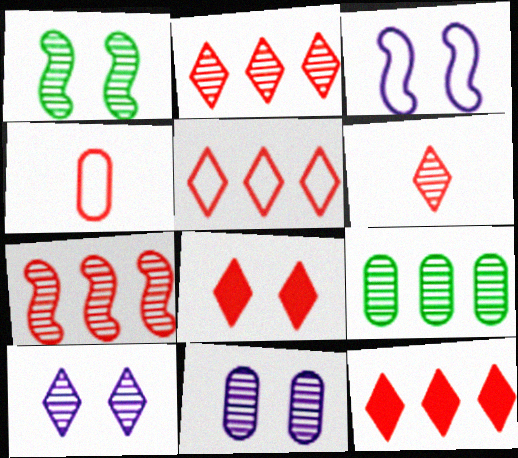[[2, 5, 12], 
[4, 7, 8], 
[5, 6, 8]]